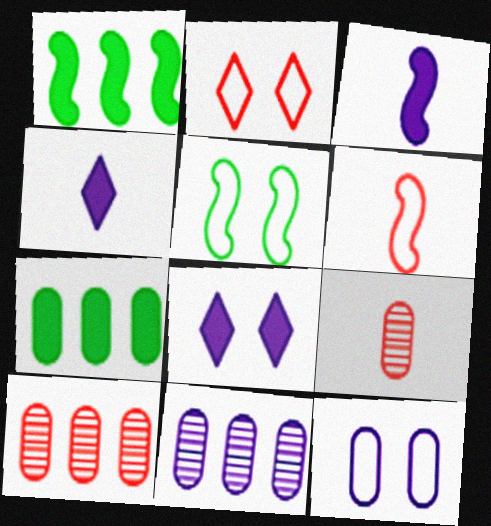[[2, 5, 12], 
[4, 5, 10], 
[7, 9, 12]]